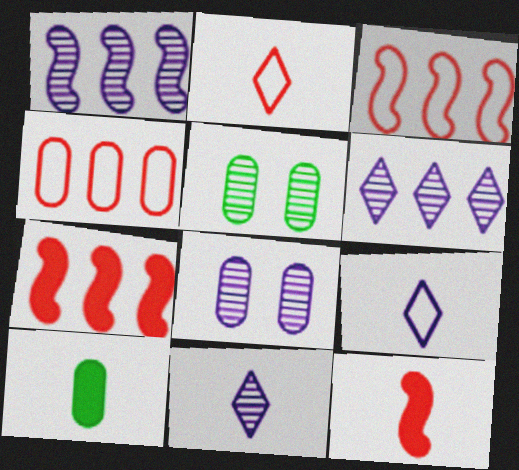[[1, 8, 11], 
[4, 8, 10], 
[5, 7, 9]]